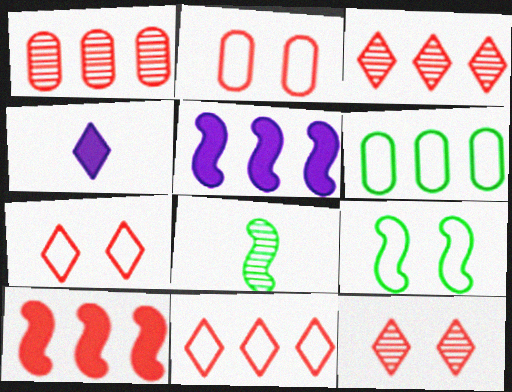[[1, 4, 9], 
[1, 10, 11], 
[3, 5, 6]]